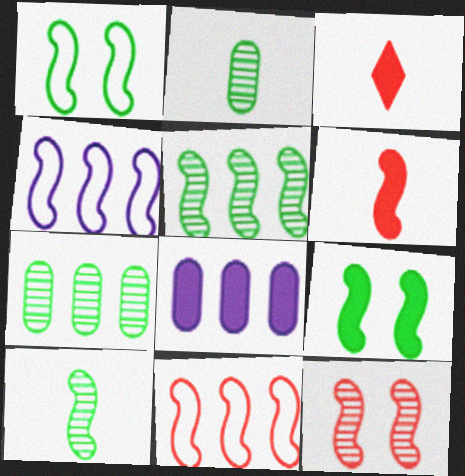[[3, 8, 9], 
[6, 11, 12]]